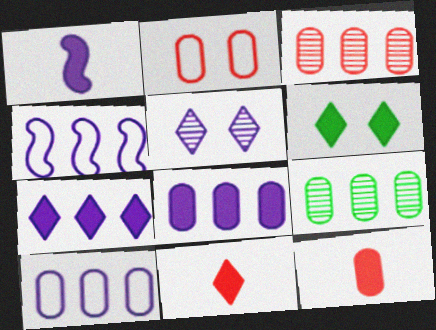[[1, 5, 10], 
[2, 3, 12], 
[6, 7, 11]]